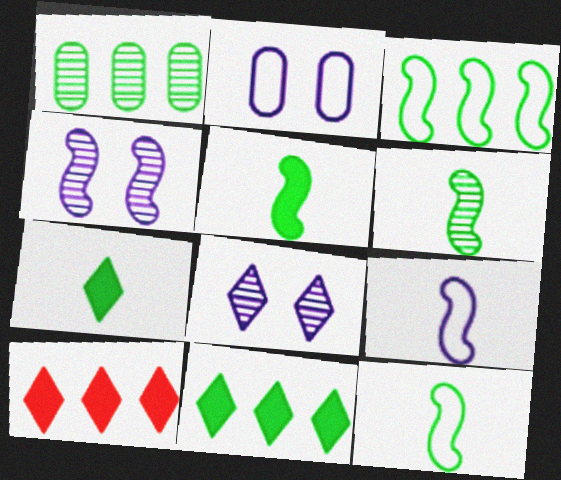[[1, 3, 11], 
[2, 6, 10], 
[5, 6, 12]]